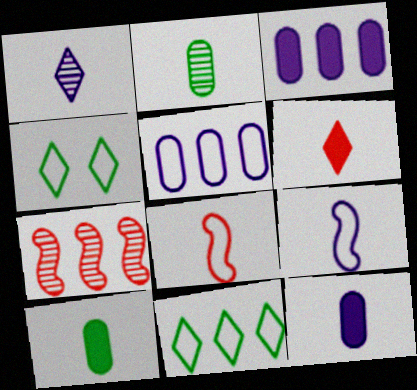[[1, 8, 10], 
[1, 9, 12], 
[2, 6, 9], 
[3, 7, 11], 
[4, 5, 8], 
[4, 7, 12]]